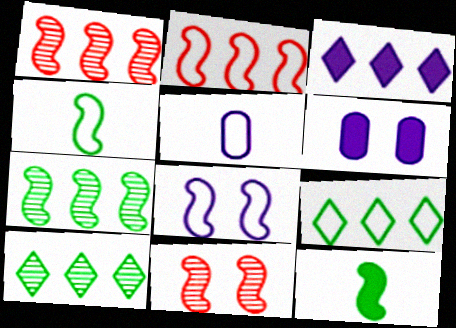[[1, 8, 12], 
[2, 4, 8]]